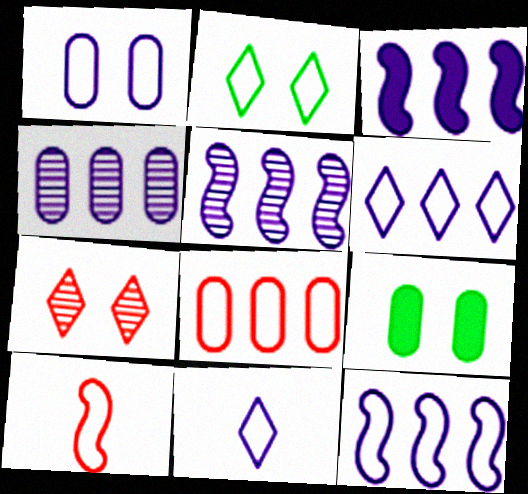[[1, 11, 12], 
[3, 4, 6], 
[3, 5, 12]]